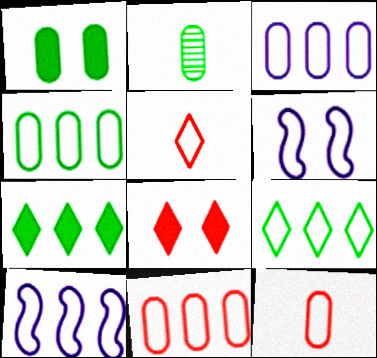[[1, 2, 4], 
[2, 8, 10], 
[3, 4, 11], 
[4, 5, 6], 
[6, 9, 12], 
[9, 10, 11]]